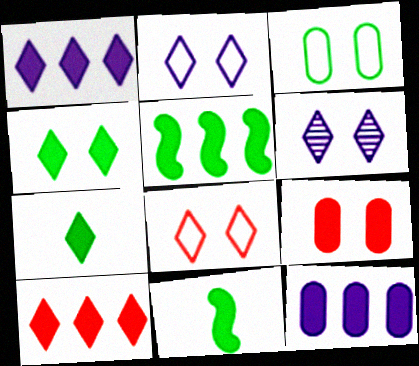[[1, 9, 11], 
[4, 6, 8], 
[5, 10, 12]]